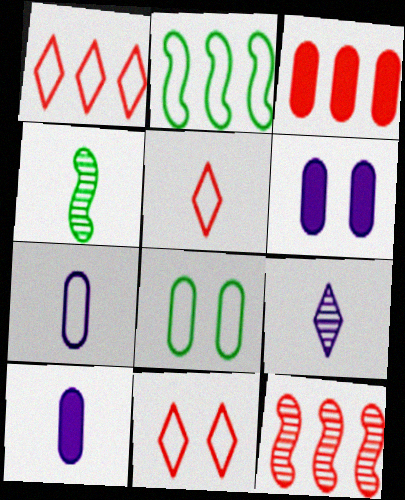[[1, 3, 12], 
[1, 4, 6], 
[1, 5, 11], 
[2, 7, 11], 
[4, 5, 10]]